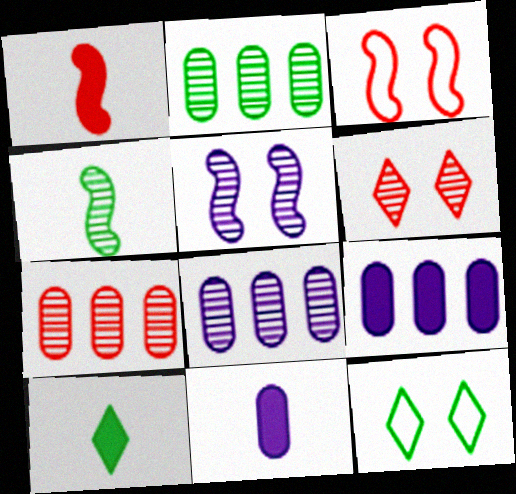[[1, 8, 12], 
[1, 10, 11], 
[2, 7, 8], 
[3, 8, 10], 
[4, 6, 8]]